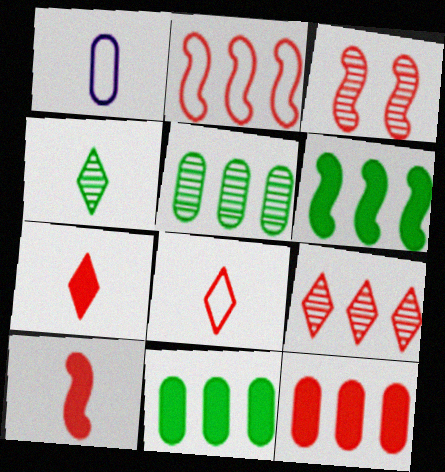[[1, 4, 10], 
[2, 3, 10], 
[2, 9, 12], 
[3, 8, 12]]